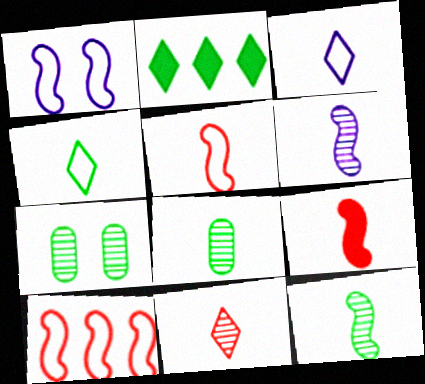[[3, 8, 9], 
[6, 8, 11]]